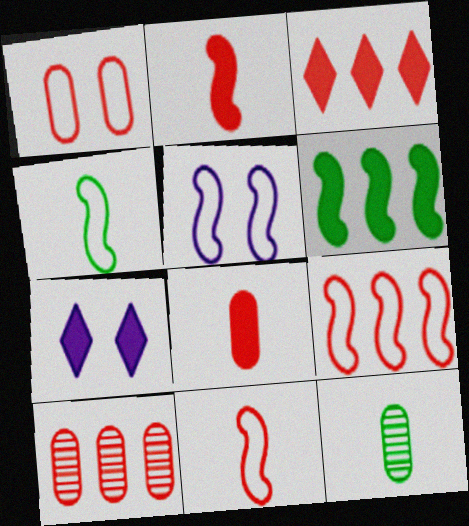[[1, 8, 10], 
[3, 5, 12], 
[3, 9, 10], 
[4, 5, 9], 
[4, 7, 10], 
[6, 7, 8], 
[7, 9, 12]]